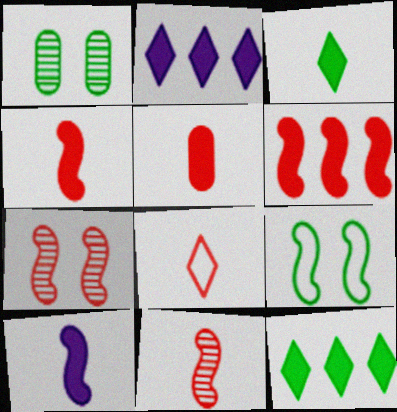[[3, 5, 10], 
[5, 8, 11]]